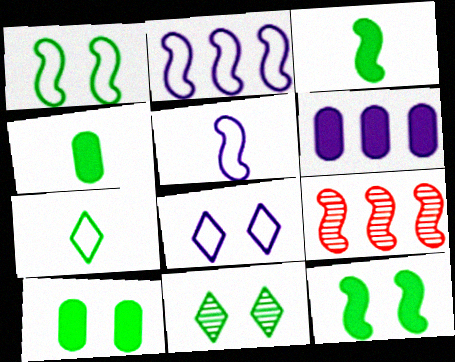[[1, 10, 11], 
[4, 8, 9], 
[5, 9, 12]]